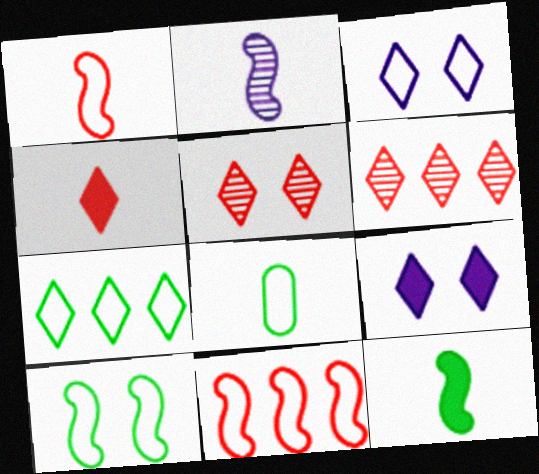[[1, 2, 12], 
[2, 4, 8], 
[3, 8, 11], 
[7, 8, 10]]